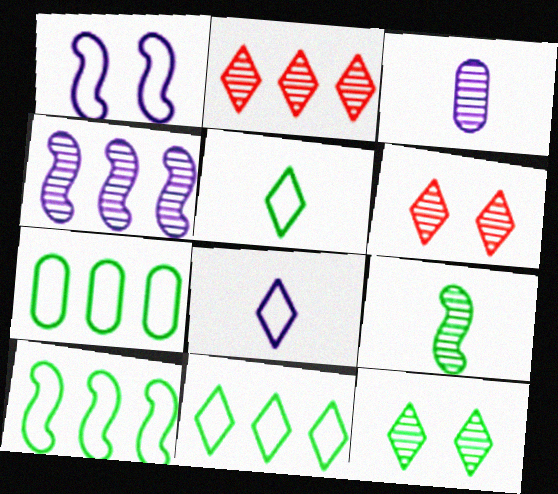[[7, 10, 11]]